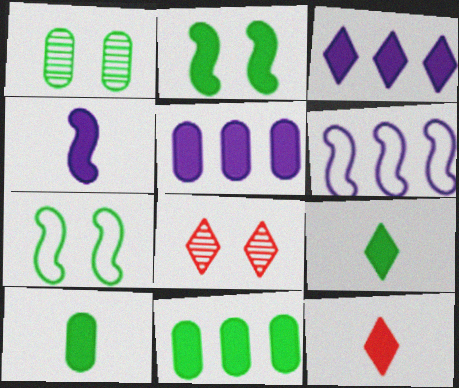[[1, 6, 12], 
[2, 5, 12], 
[2, 9, 11], 
[4, 10, 12], 
[6, 8, 10]]